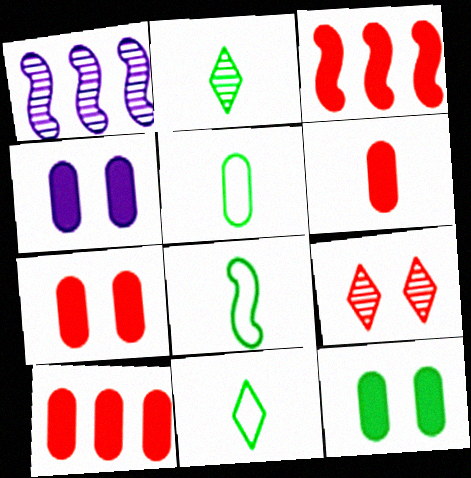[[1, 7, 11], 
[4, 7, 12], 
[5, 8, 11], 
[6, 7, 10]]